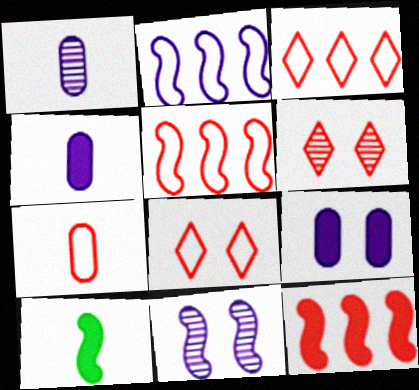[[5, 7, 8], 
[5, 10, 11], 
[6, 7, 12]]